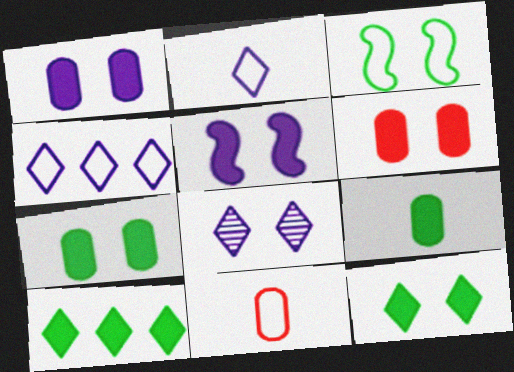[[1, 6, 7], 
[3, 4, 11], 
[3, 6, 8], 
[5, 6, 12]]